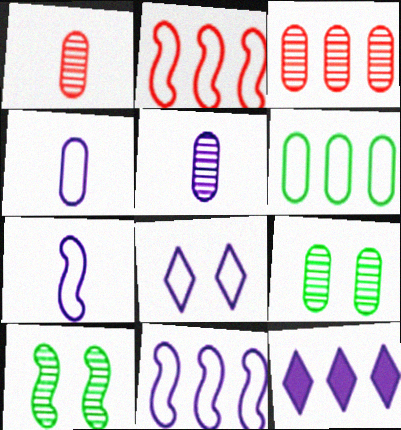[[3, 5, 9], 
[4, 8, 11]]